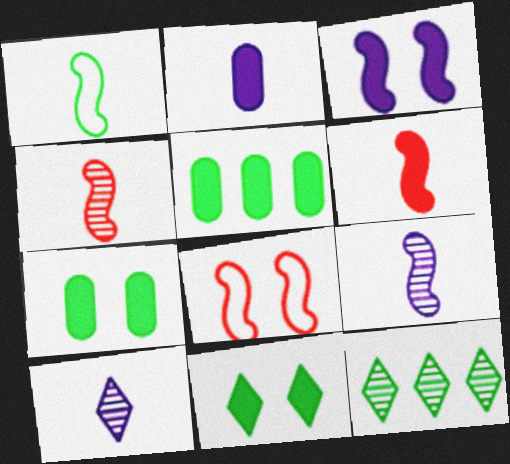[[1, 6, 9], 
[1, 7, 12], 
[2, 8, 12], 
[5, 8, 10]]